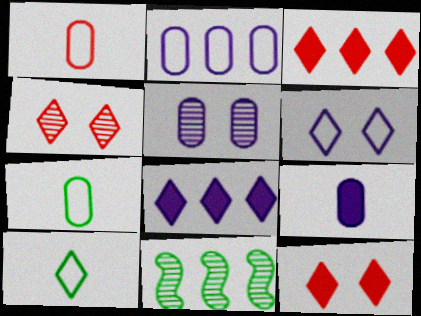[[2, 3, 11], 
[2, 5, 9], 
[4, 8, 10]]